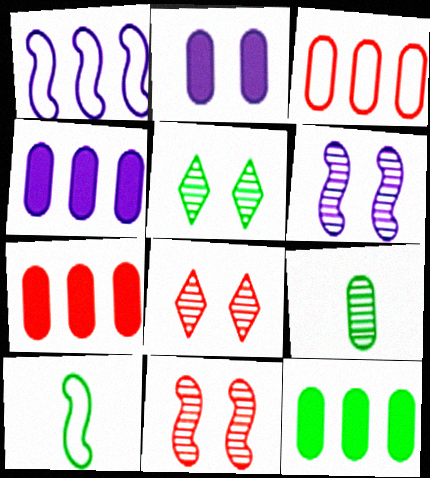[[2, 3, 9], 
[4, 7, 12], 
[4, 8, 10], 
[5, 10, 12]]